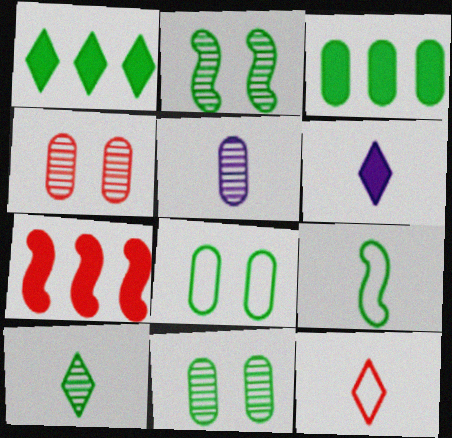[[1, 9, 11], 
[4, 7, 12], 
[6, 10, 12]]